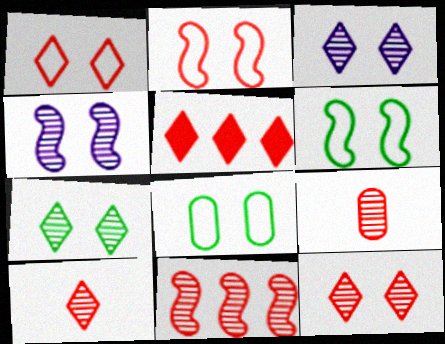[[1, 5, 10], 
[2, 5, 9], 
[3, 7, 12], 
[9, 11, 12]]